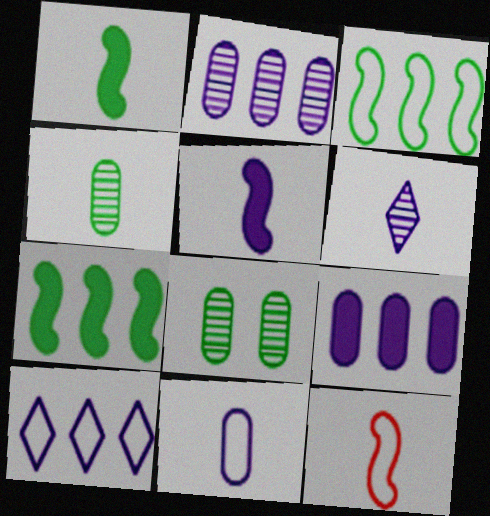[[5, 6, 11]]